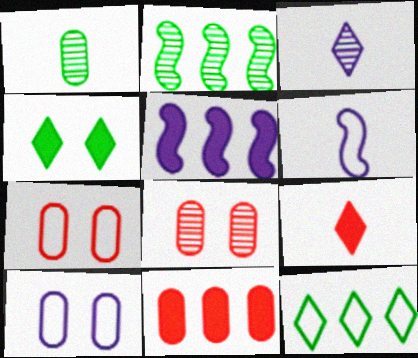[[1, 6, 9], 
[1, 10, 11], 
[2, 3, 8], 
[2, 9, 10], 
[3, 5, 10], 
[6, 7, 12]]